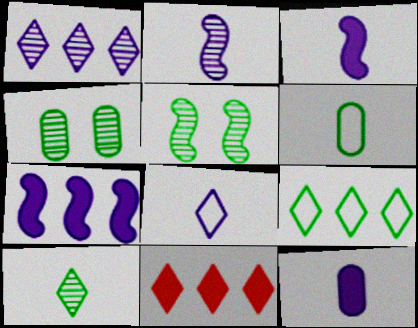[[1, 9, 11], 
[2, 8, 12]]